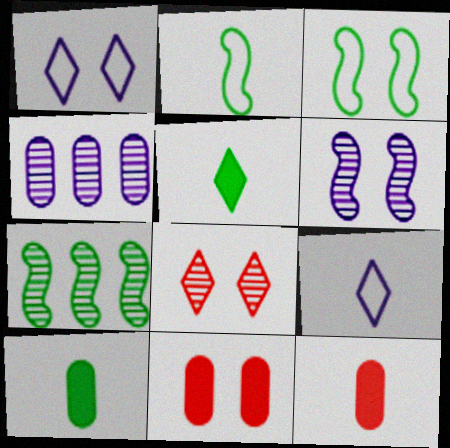[[1, 7, 12], 
[7, 9, 11]]